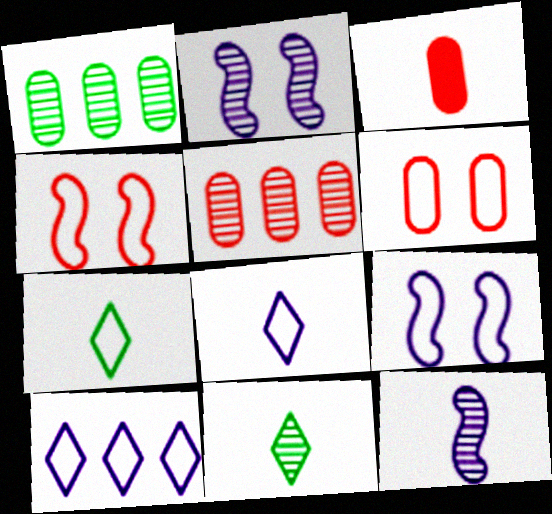[[2, 5, 11], 
[3, 5, 6], 
[3, 7, 12]]